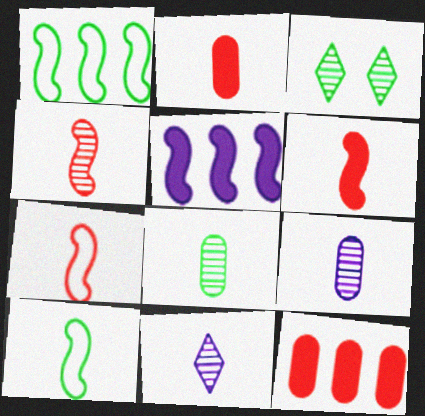[[2, 10, 11], 
[4, 6, 7], 
[4, 8, 11]]